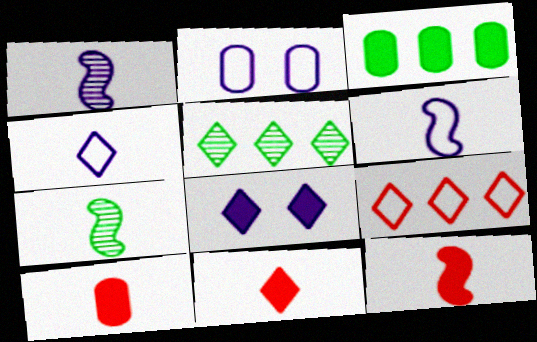[[2, 5, 12], 
[3, 8, 12], 
[4, 7, 10], 
[6, 7, 12], 
[10, 11, 12]]